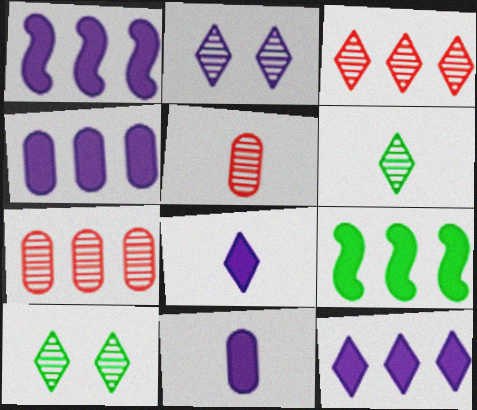[[1, 4, 12], 
[2, 3, 6]]